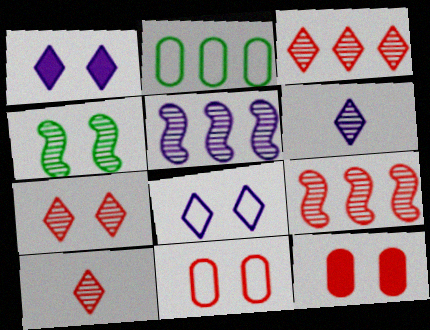[[1, 4, 11], 
[3, 7, 10], 
[4, 8, 12]]